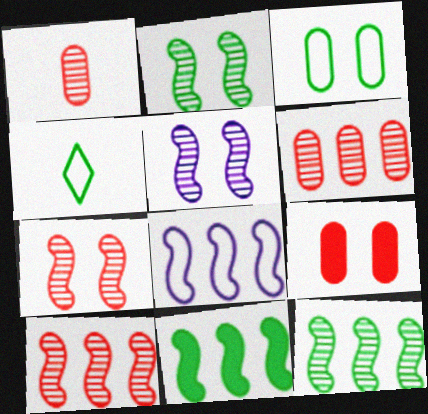[[2, 5, 7], 
[8, 10, 11]]